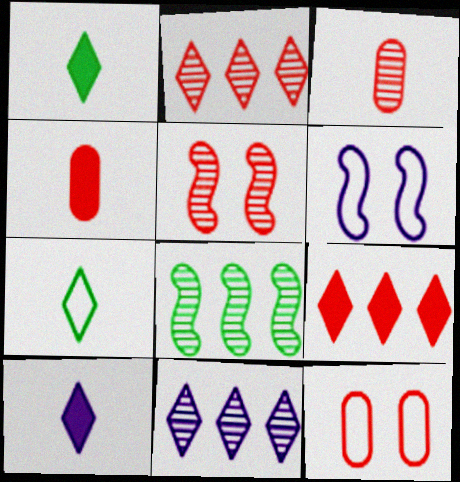[[2, 3, 5], 
[8, 10, 12]]